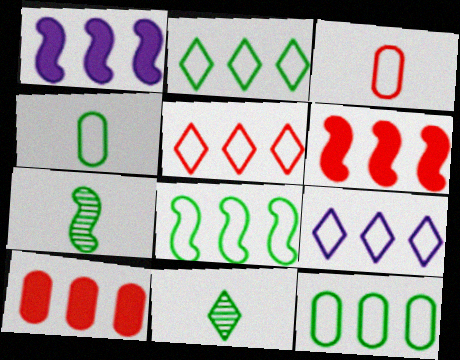[[2, 5, 9], 
[2, 8, 12]]